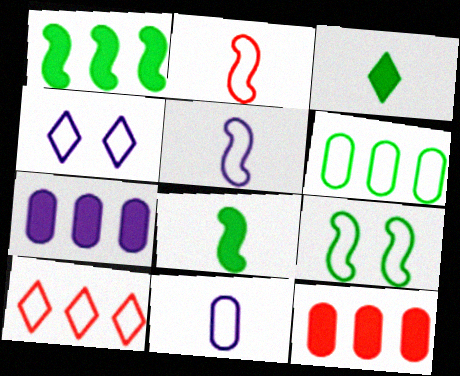[[2, 4, 6], 
[9, 10, 11]]